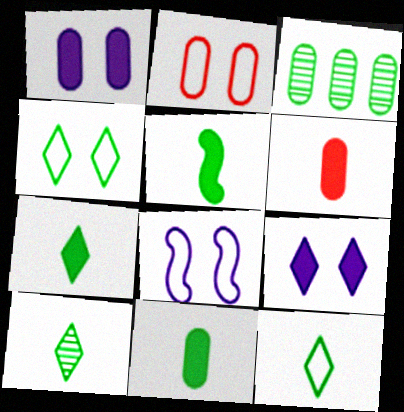[[2, 4, 8], 
[3, 4, 5], 
[5, 7, 11], 
[7, 10, 12]]